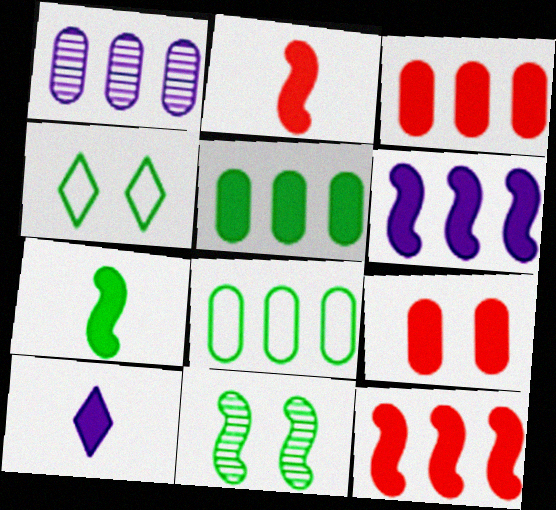[[1, 2, 4], 
[1, 3, 8]]